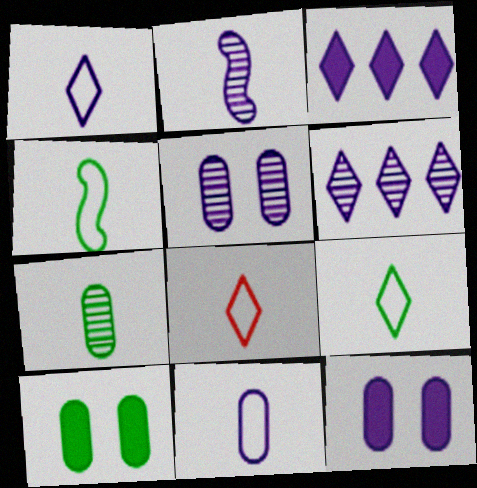[[1, 8, 9], 
[2, 5, 6], 
[4, 8, 11]]